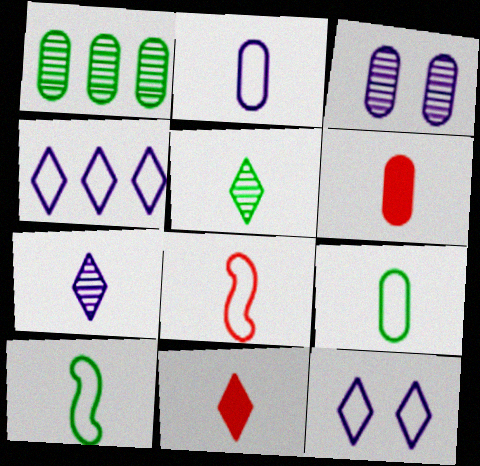[[6, 7, 10]]